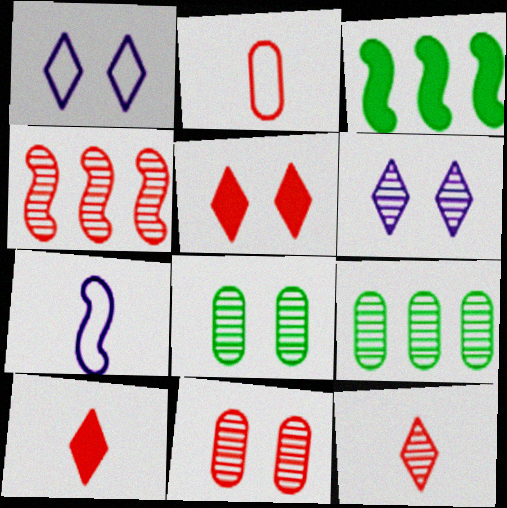[[2, 3, 6], 
[2, 4, 5], 
[4, 11, 12], 
[5, 7, 9]]